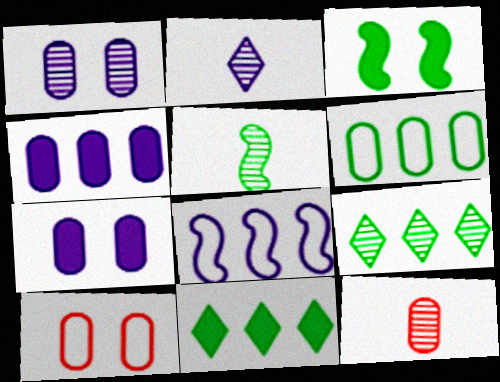[[2, 5, 12], 
[2, 7, 8], 
[6, 7, 12]]